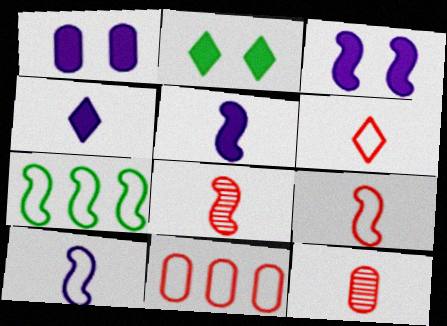[[3, 7, 8]]